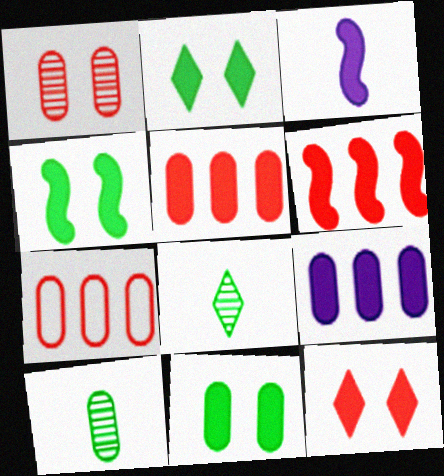[[2, 3, 5], 
[2, 4, 11], 
[3, 4, 6]]